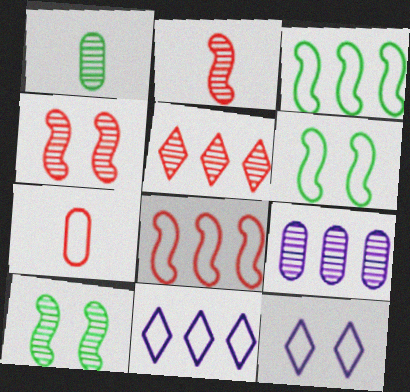[[3, 7, 12], 
[6, 7, 11]]